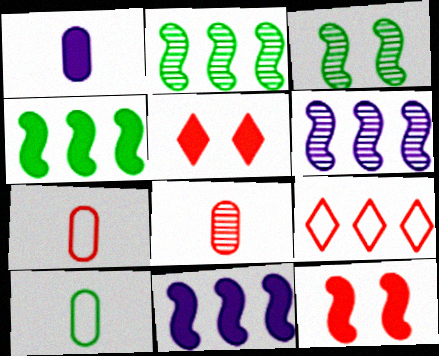[[1, 3, 9], 
[1, 4, 5], 
[1, 8, 10], 
[5, 6, 10], 
[8, 9, 12]]